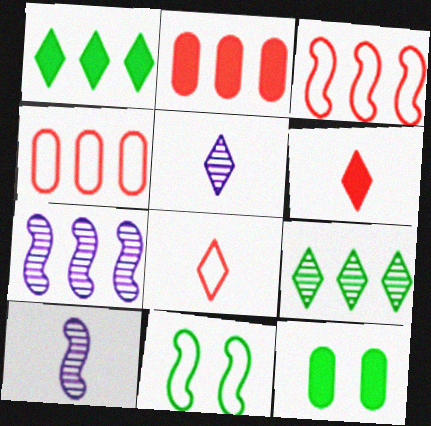[[1, 4, 7], 
[2, 5, 11], 
[3, 5, 12], 
[7, 8, 12]]